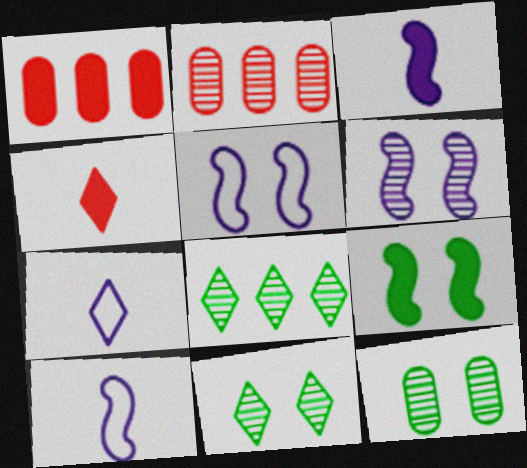[[1, 10, 11], 
[2, 7, 9]]